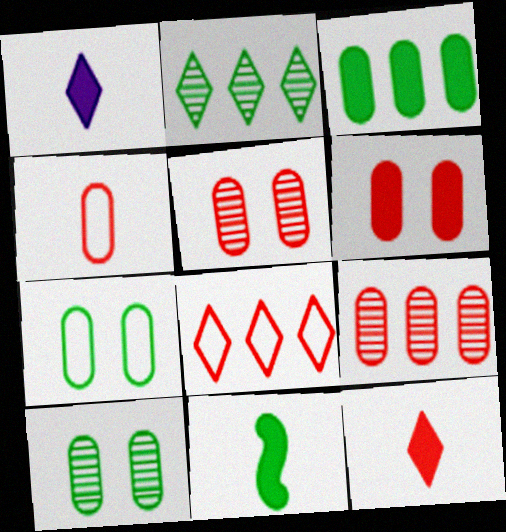[[2, 7, 11], 
[4, 6, 9]]